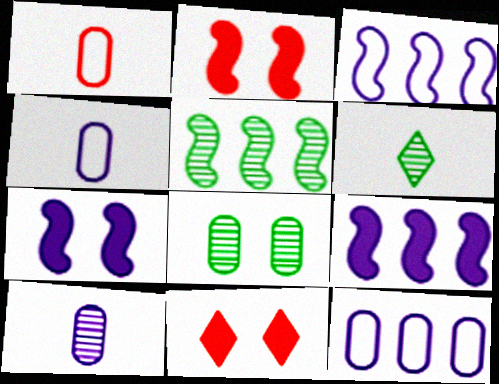[[2, 6, 12], 
[4, 5, 11], 
[5, 6, 8]]